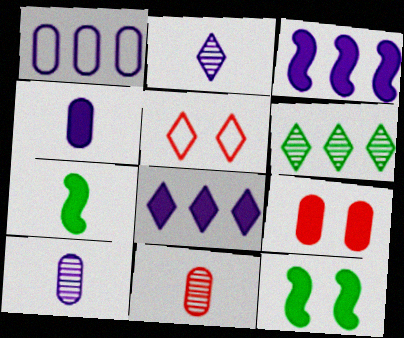[[7, 8, 9]]